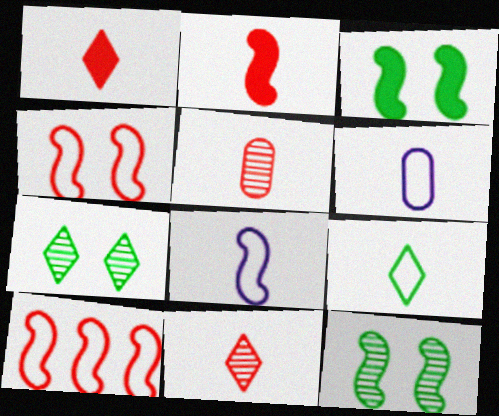[]